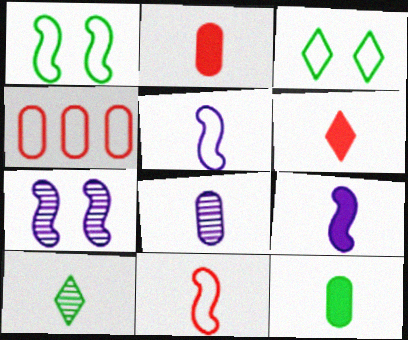[[2, 5, 10], 
[3, 4, 5], 
[6, 9, 12]]